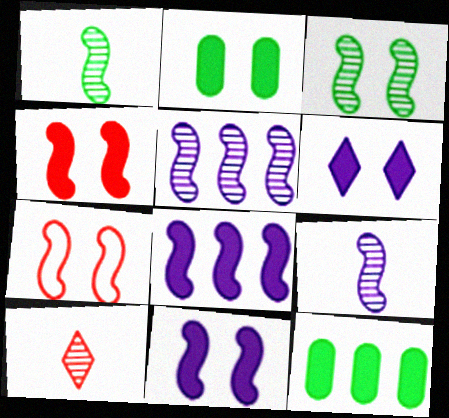[[1, 7, 8], 
[2, 4, 6], 
[3, 7, 11]]